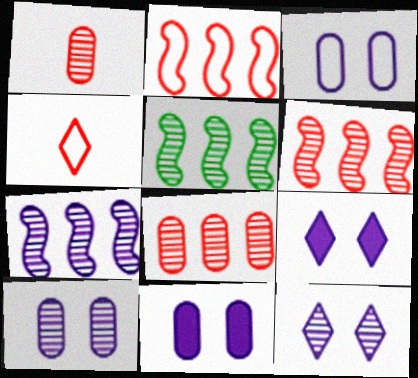[[1, 5, 12], 
[3, 10, 11], 
[4, 5, 11], 
[5, 6, 7]]